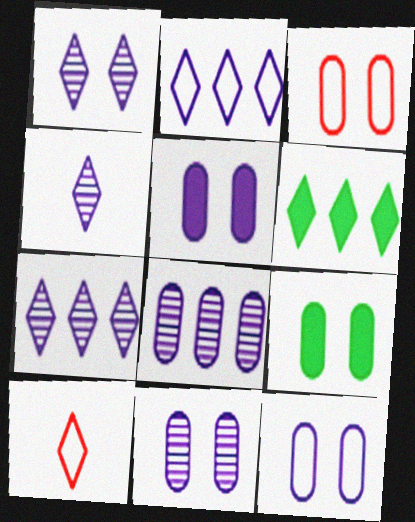[[1, 4, 7], 
[1, 6, 10], 
[3, 9, 11], 
[5, 11, 12]]